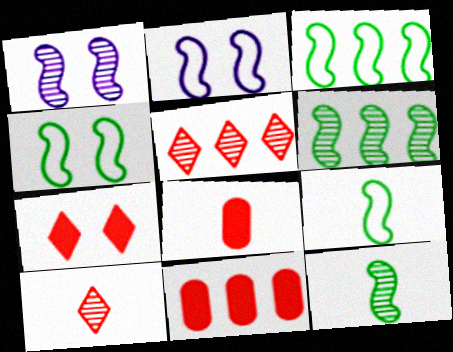[[3, 4, 9]]